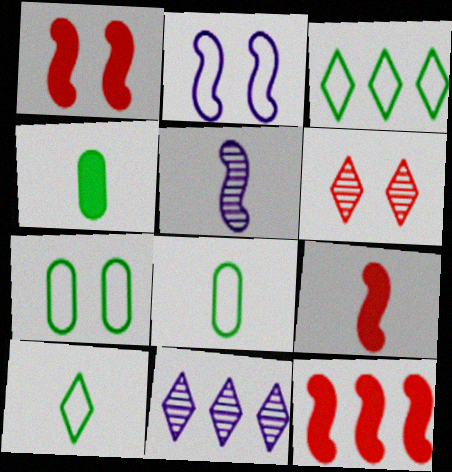[[1, 8, 11], 
[1, 9, 12], 
[7, 9, 11]]